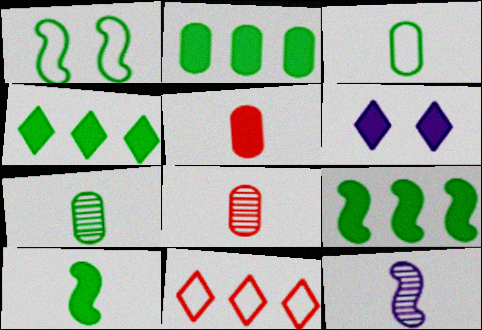[[1, 4, 7], 
[2, 4, 9], 
[5, 6, 9]]